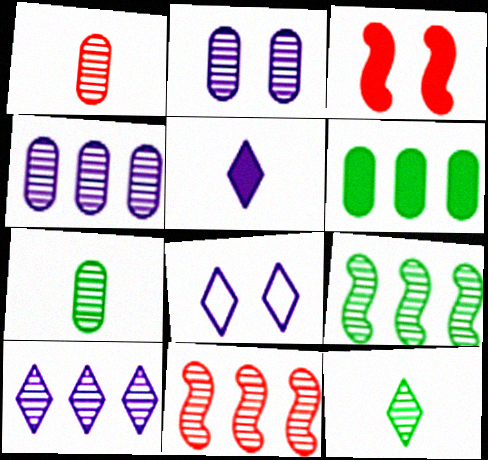[[2, 11, 12], 
[3, 5, 6], 
[5, 8, 10]]